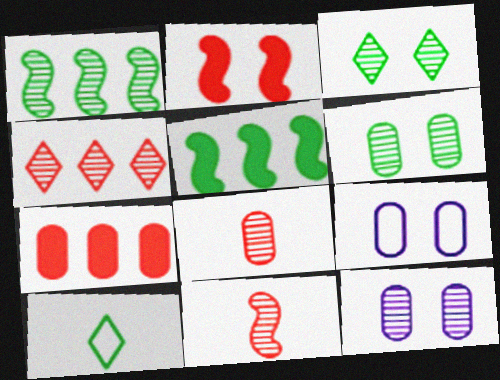[[2, 3, 9], 
[5, 6, 10]]